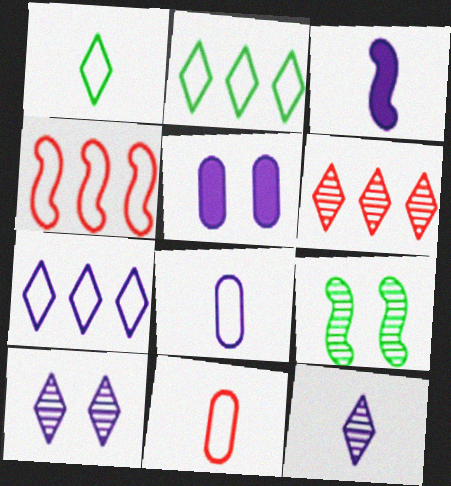[[3, 4, 9], 
[3, 8, 12]]